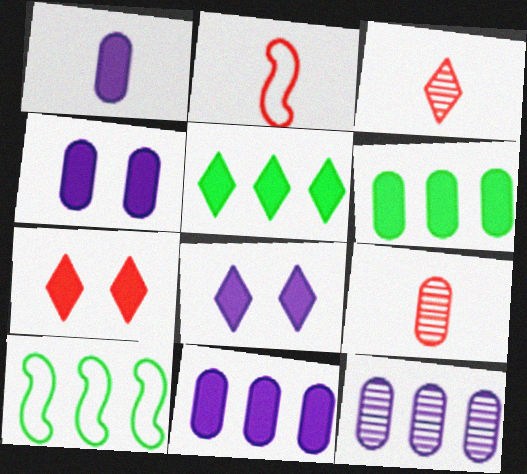[[1, 4, 11], 
[3, 4, 10], 
[8, 9, 10]]